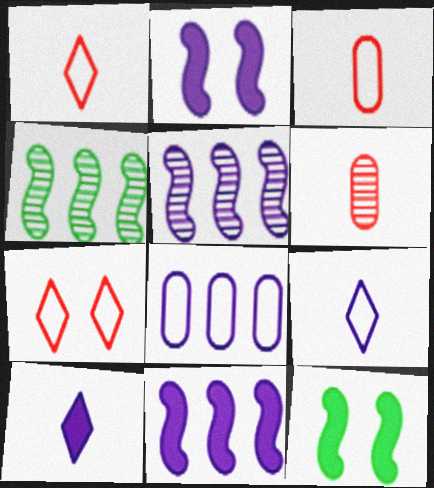[]